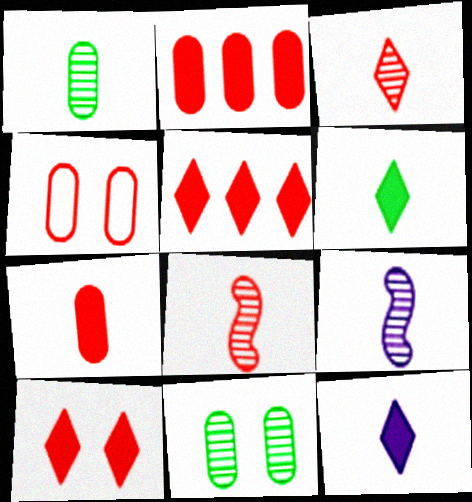[[1, 3, 9], 
[4, 5, 8]]